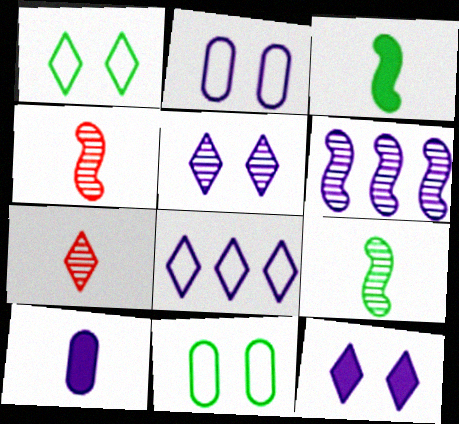[]